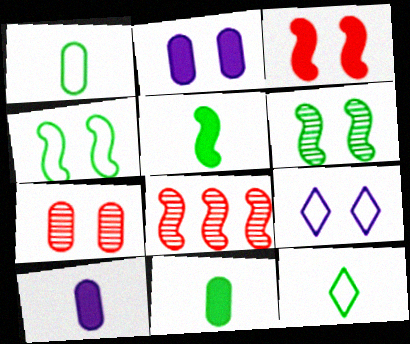[[2, 8, 12], 
[8, 9, 11]]